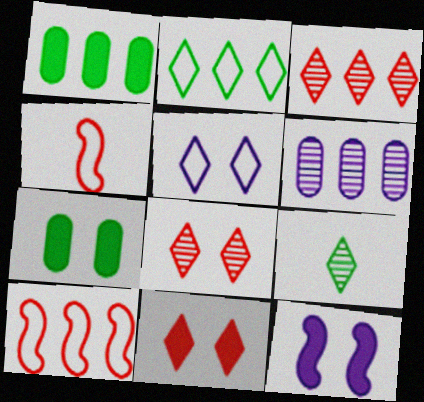[[7, 11, 12]]